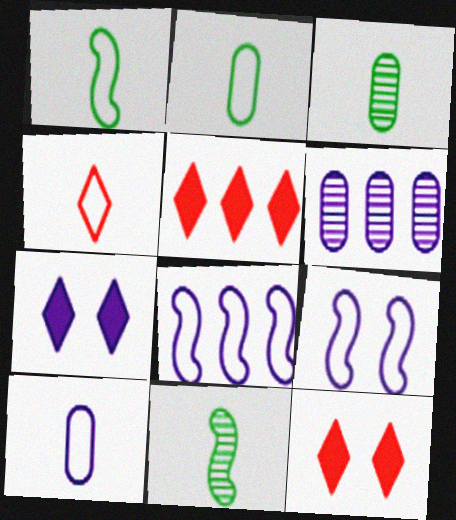[[1, 4, 10], 
[1, 6, 12], 
[3, 5, 9], 
[3, 8, 12]]